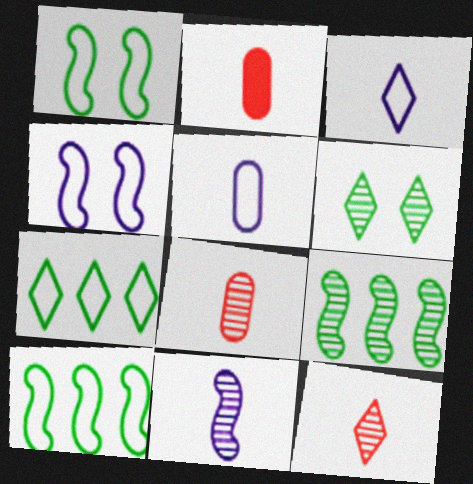[]